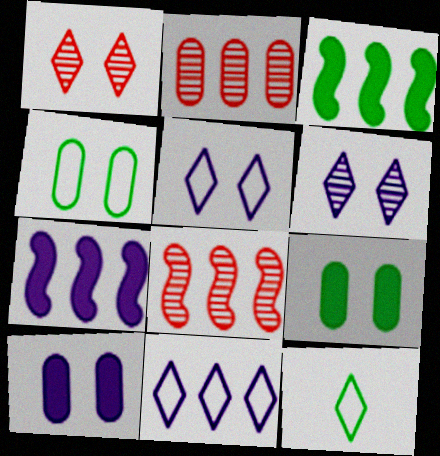[[2, 3, 11], 
[8, 10, 12]]